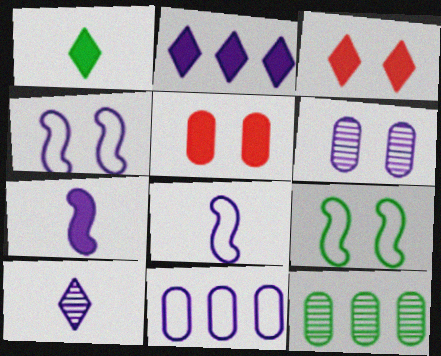[[1, 2, 3], 
[1, 9, 12], 
[2, 6, 8], 
[3, 6, 9], 
[3, 8, 12]]